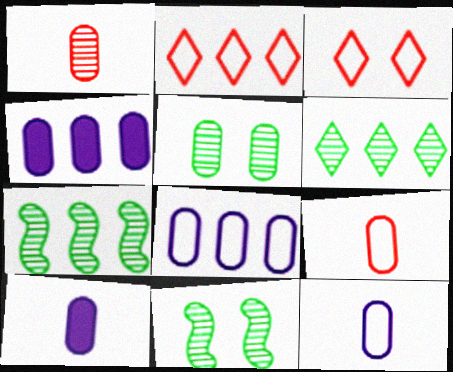[[2, 4, 7], 
[2, 10, 11], 
[3, 7, 10], 
[4, 5, 9]]